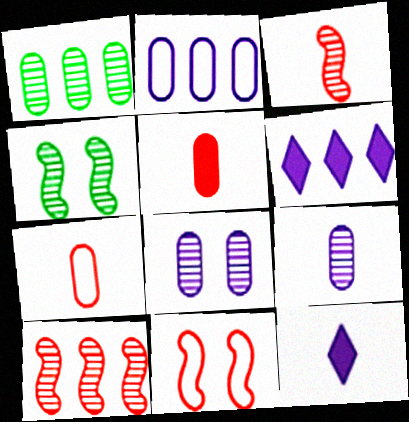[[1, 11, 12], 
[4, 6, 7]]